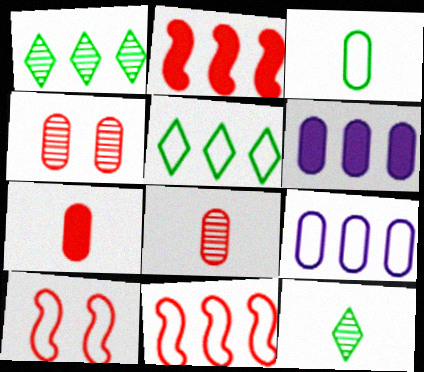[[1, 2, 9], 
[1, 6, 11], 
[3, 4, 6], 
[5, 9, 11], 
[6, 10, 12]]